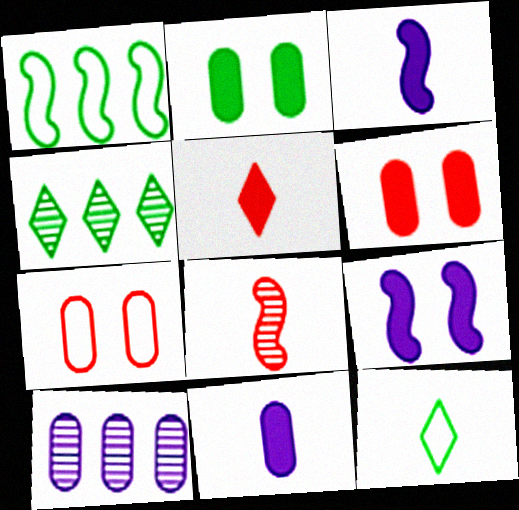[[1, 8, 9], 
[3, 4, 7], 
[8, 11, 12]]